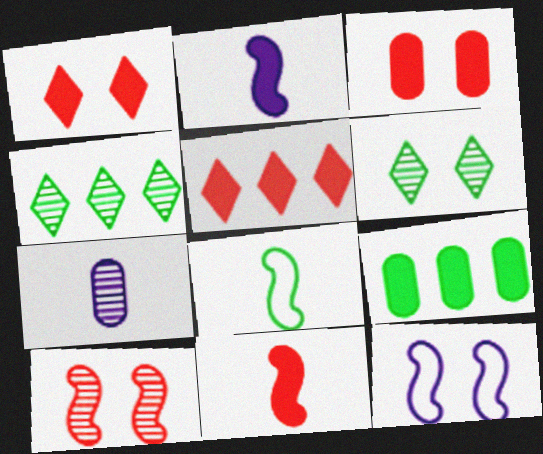[[1, 2, 9], 
[3, 5, 11], 
[3, 6, 12], 
[4, 7, 10], 
[6, 8, 9]]